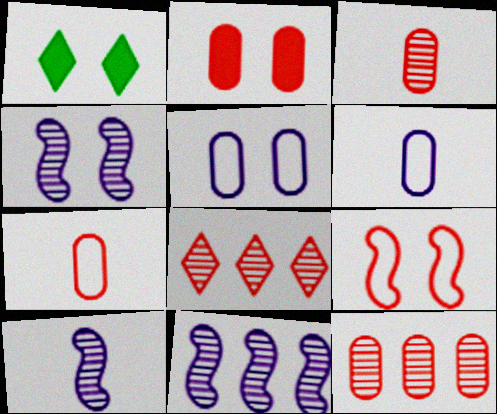[[1, 7, 11], 
[2, 7, 12], 
[4, 10, 11]]